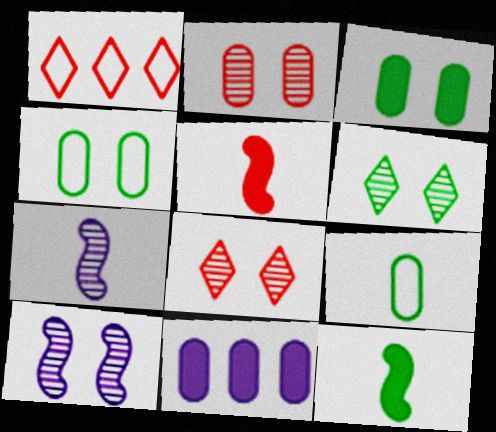[[1, 2, 5], 
[1, 3, 7], 
[2, 6, 10], 
[2, 9, 11]]